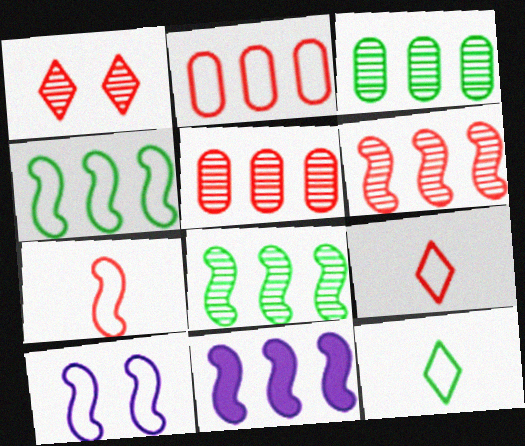[[2, 10, 12], 
[4, 6, 11], 
[4, 7, 10]]